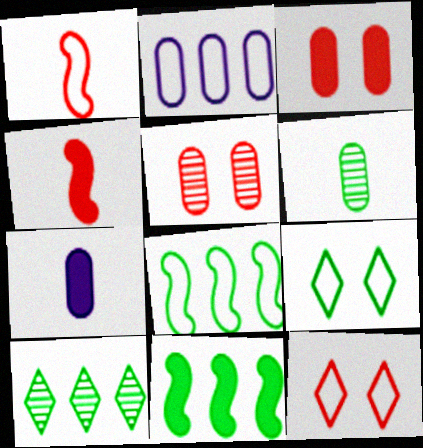[[1, 2, 9], 
[2, 3, 6], 
[6, 9, 11]]